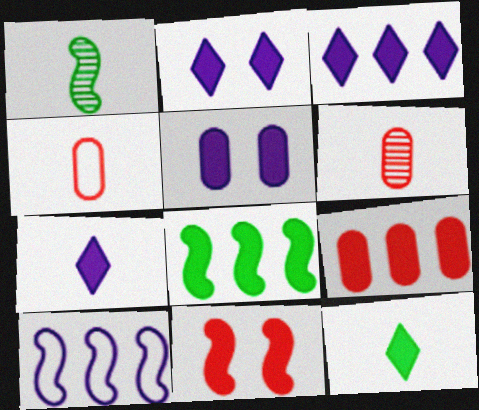[[1, 4, 7], 
[1, 10, 11], 
[2, 3, 7], 
[3, 8, 9]]